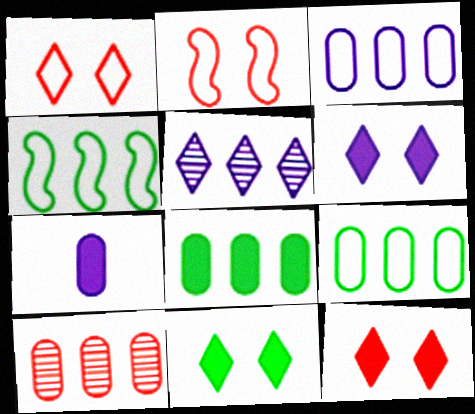[[3, 8, 10], 
[6, 11, 12]]